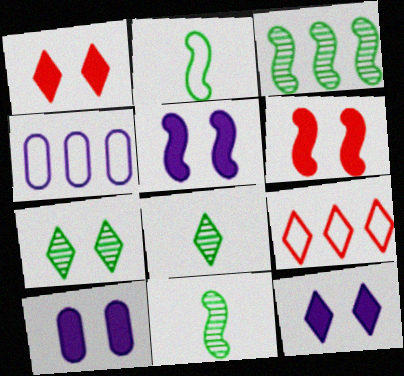[[1, 4, 11], 
[4, 6, 8], 
[5, 10, 12], 
[8, 9, 12], 
[9, 10, 11]]